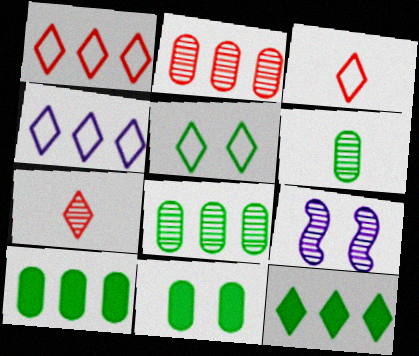[[3, 4, 5], 
[3, 9, 10], 
[7, 8, 9]]